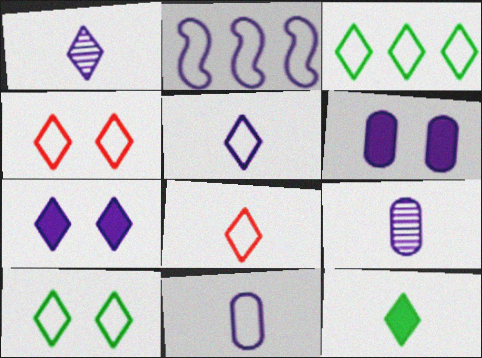[[1, 2, 6], 
[1, 8, 12], 
[2, 7, 9], 
[3, 4, 5]]